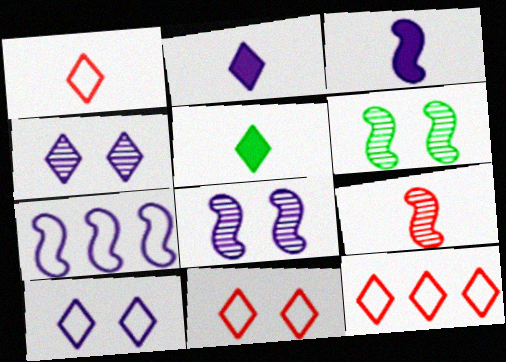[[1, 11, 12], 
[3, 7, 8], 
[4, 5, 12]]